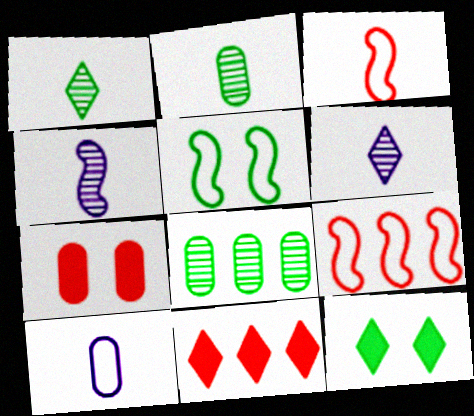[[7, 8, 10]]